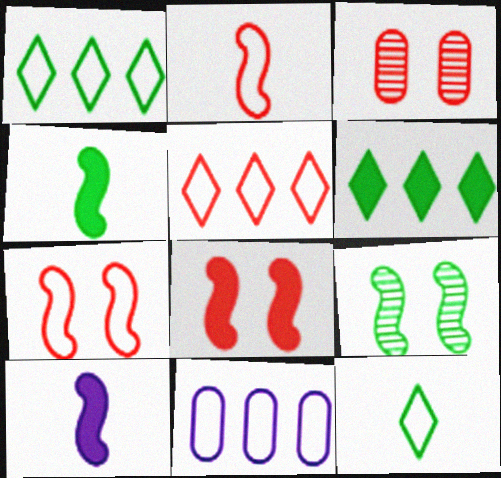[[1, 3, 10], 
[7, 11, 12]]